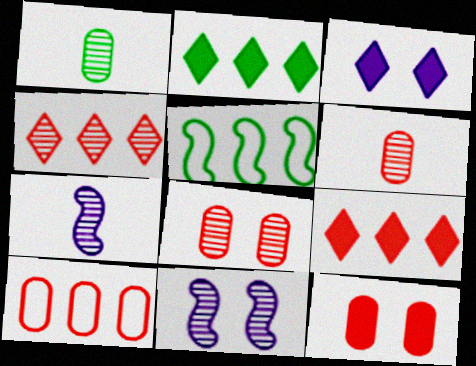[[1, 4, 11], 
[3, 5, 6], 
[6, 10, 12]]